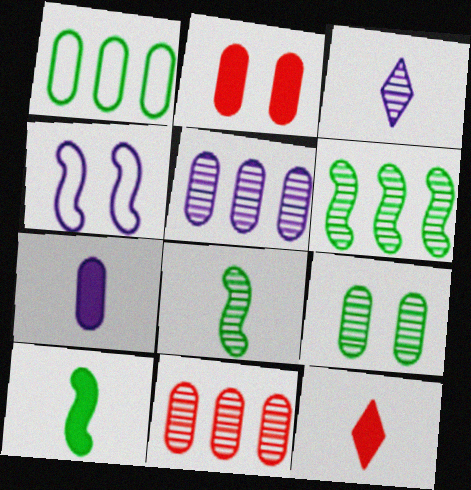[[7, 10, 12]]